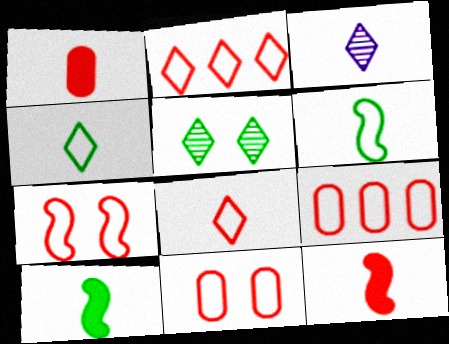[[1, 3, 6], 
[7, 8, 9]]